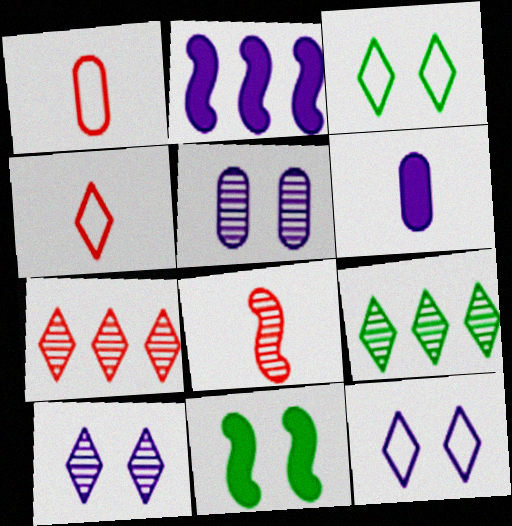[[5, 8, 9]]